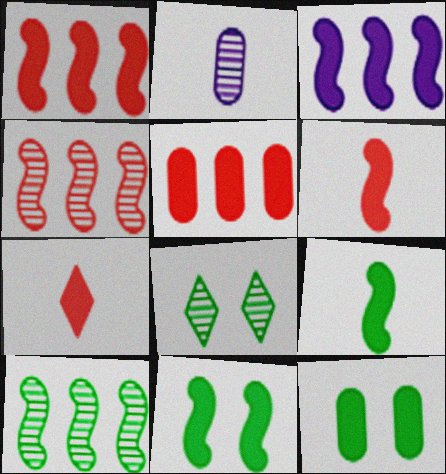[[2, 4, 8], 
[3, 6, 11], 
[3, 7, 12]]